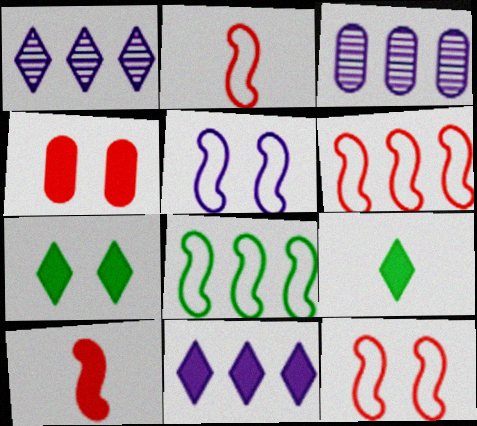[[2, 3, 7], 
[2, 5, 8], 
[2, 6, 12], 
[3, 9, 12]]